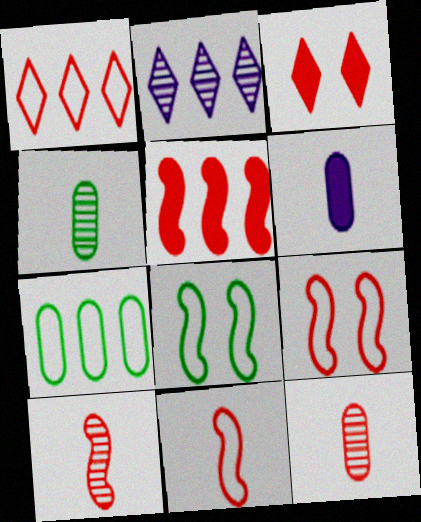[[2, 5, 7], 
[5, 9, 10]]